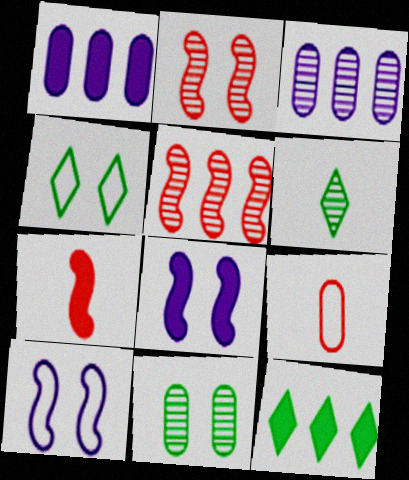[[1, 9, 11], 
[2, 3, 6], 
[3, 4, 7], 
[4, 6, 12]]